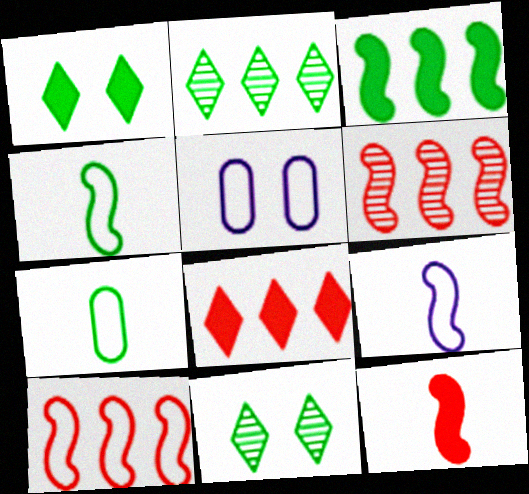[[2, 5, 12], 
[3, 7, 11]]